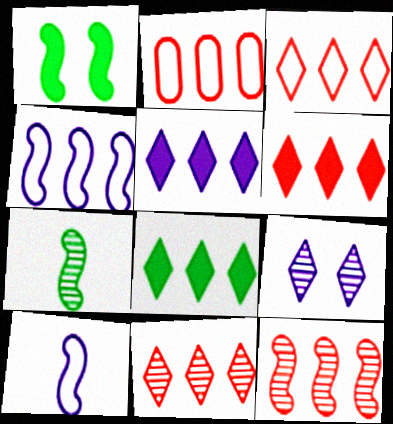[[1, 10, 12], 
[2, 6, 12], 
[3, 6, 11], 
[5, 6, 8]]